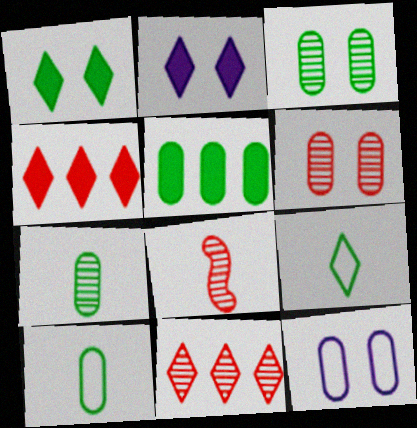[[2, 9, 11], 
[3, 5, 10], 
[6, 8, 11]]